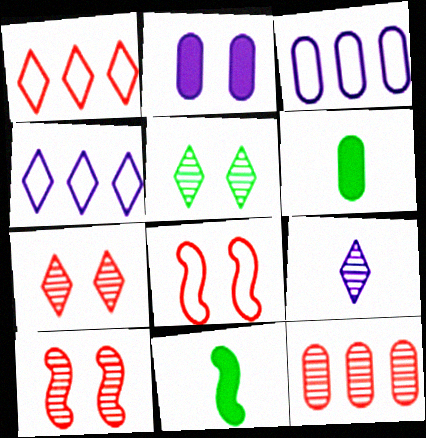[[2, 5, 8], 
[3, 7, 11], 
[4, 6, 10]]